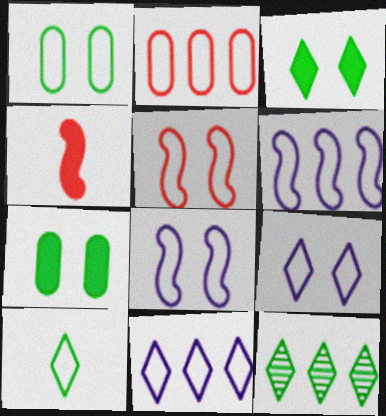[[1, 5, 9], 
[2, 8, 10], 
[3, 10, 12]]